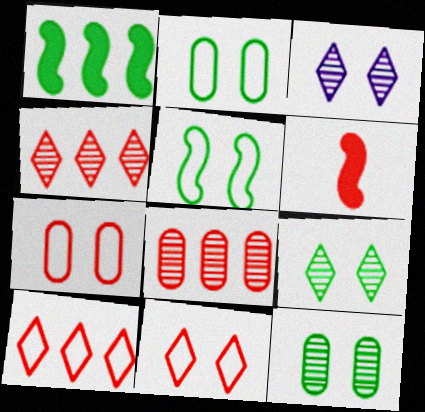[[4, 6, 7], 
[6, 8, 11]]